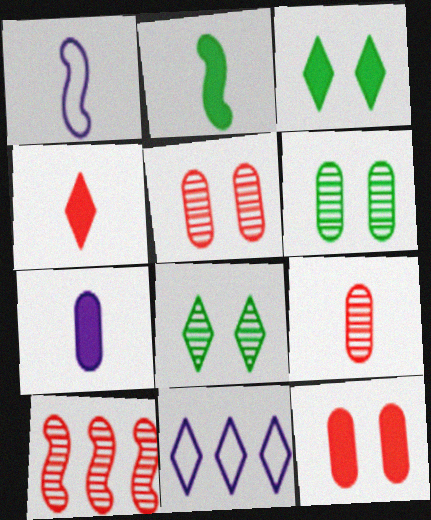[[2, 4, 7], 
[2, 5, 11], 
[4, 8, 11]]